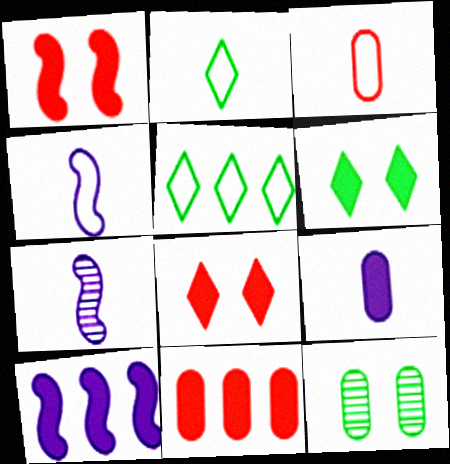[[2, 3, 4]]